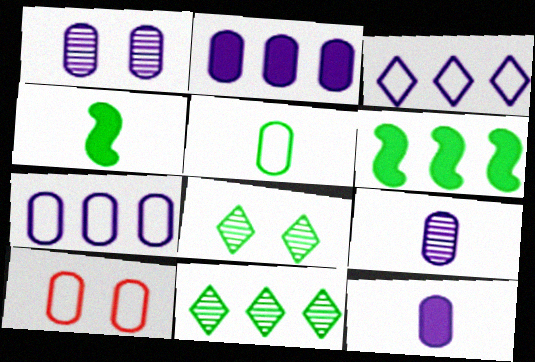[[1, 7, 12], 
[5, 6, 8], 
[5, 7, 10]]